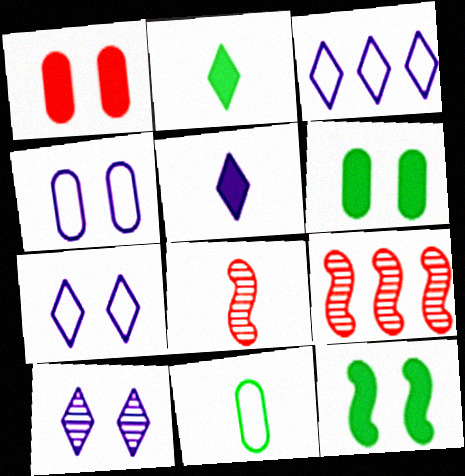[[2, 4, 9], 
[3, 5, 10], 
[3, 6, 8], 
[5, 8, 11]]